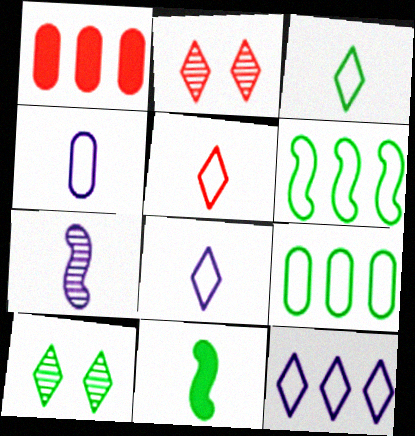[[3, 5, 8], 
[9, 10, 11]]